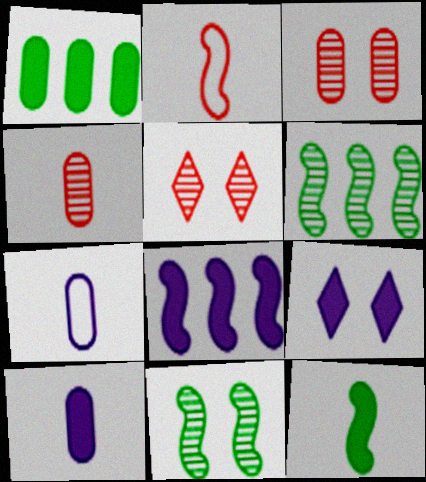[[1, 3, 7], 
[2, 8, 11], 
[8, 9, 10]]